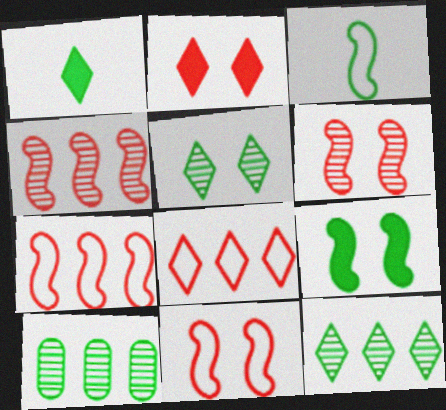[]